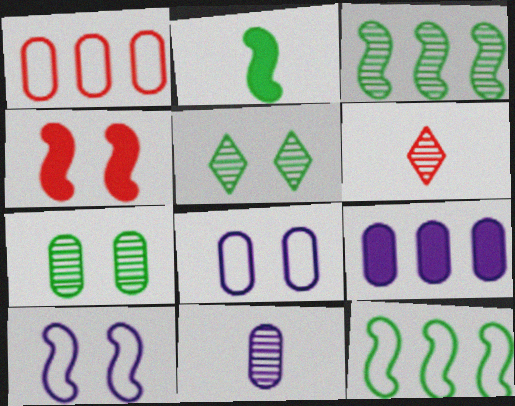[[1, 4, 6], 
[4, 5, 8], 
[8, 9, 11]]